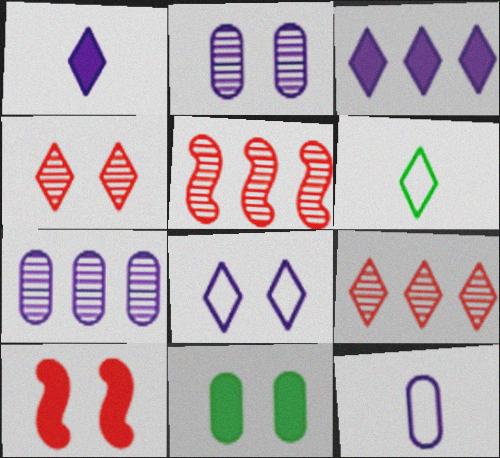[[3, 4, 6], 
[6, 7, 10]]